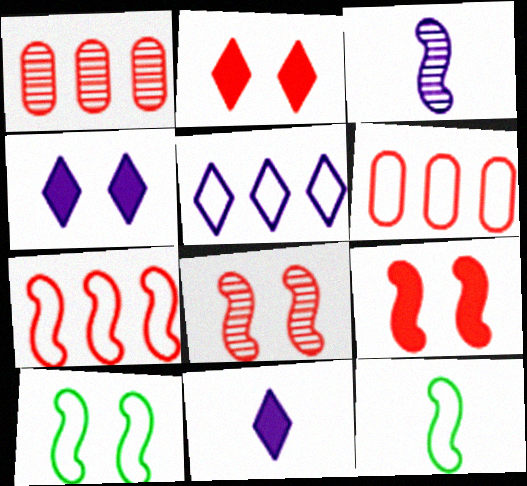[[1, 4, 12], 
[1, 10, 11]]